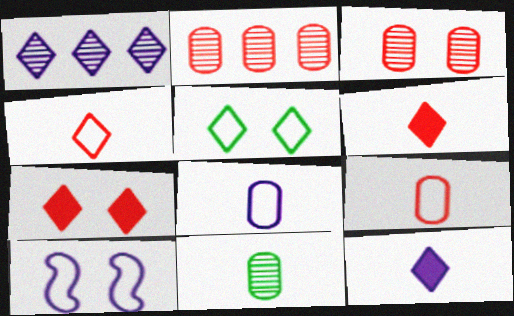[[1, 5, 6]]